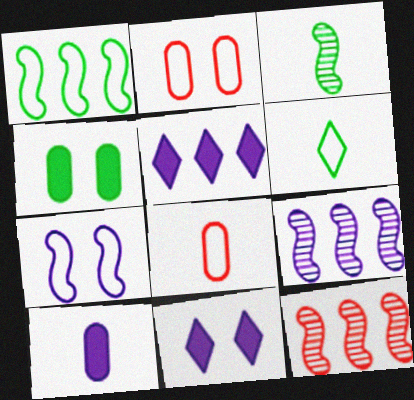[[2, 3, 5]]